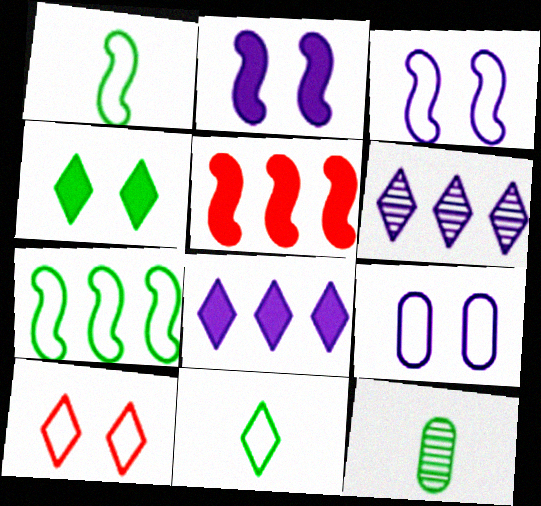[[4, 7, 12]]